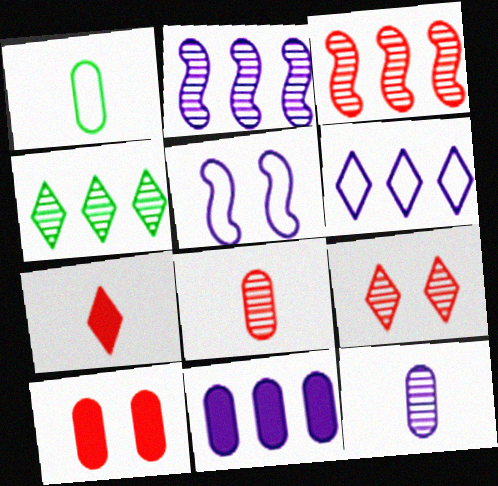[[2, 6, 11], 
[3, 8, 9]]